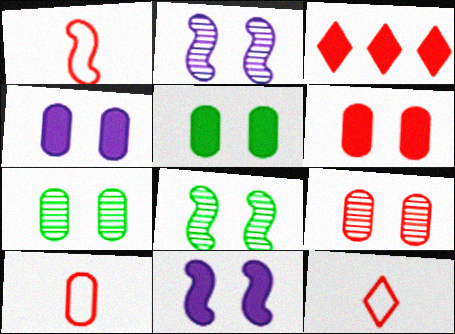[[1, 3, 9], 
[1, 10, 12], 
[4, 5, 6]]